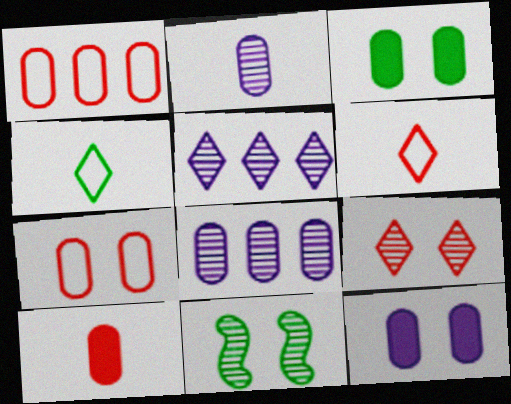[[1, 2, 3]]